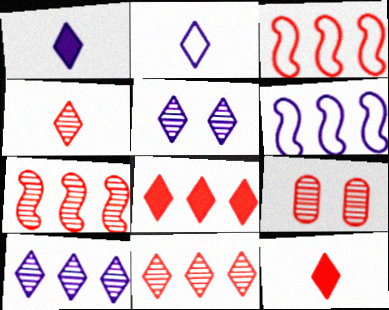[[3, 9, 12], 
[4, 7, 9]]